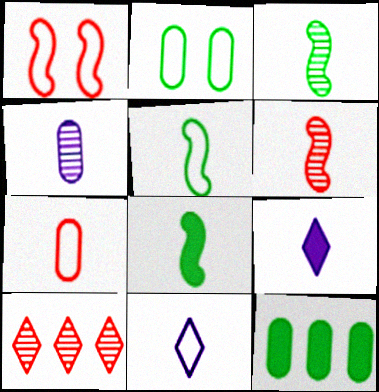[[3, 5, 8], 
[3, 7, 9], 
[5, 7, 11]]